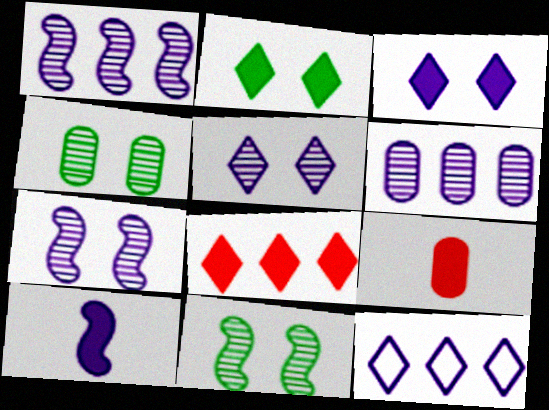[[9, 11, 12]]